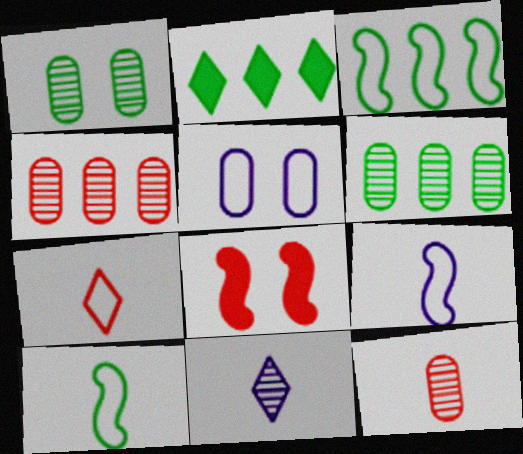[[1, 2, 10], 
[2, 3, 6], 
[3, 5, 7], 
[4, 7, 8]]